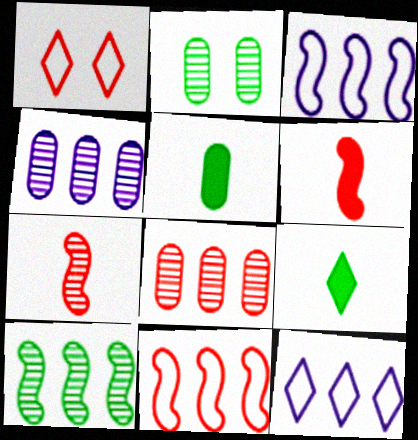[[1, 6, 8], 
[2, 6, 12]]